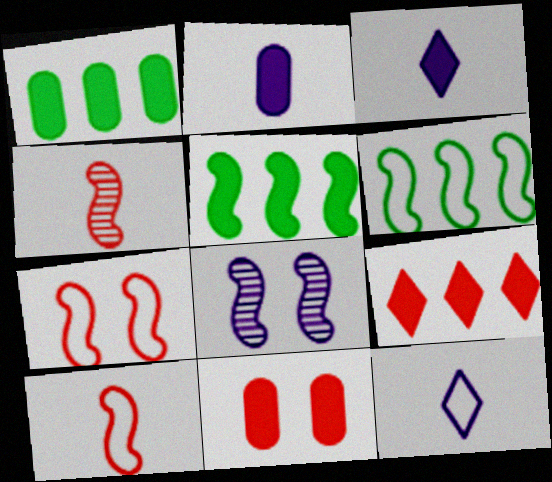[[1, 2, 11], 
[3, 5, 11], 
[5, 8, 10]]